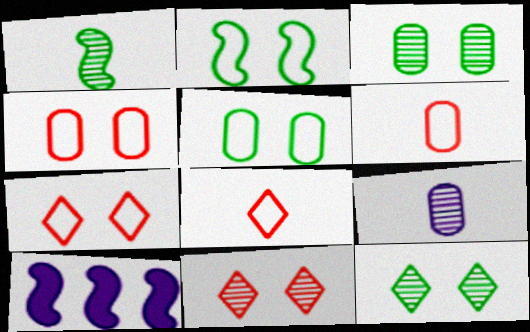[[3, 8, 10], 
[6, 10, 12]]